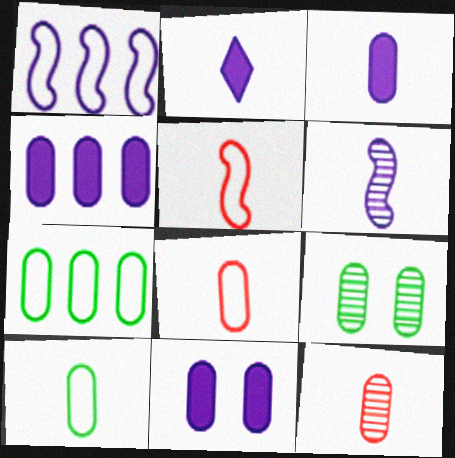[[3, 4, 11], 
[3, 10, 12], 
[4, 8, 9], 
[7, 11, 12]]